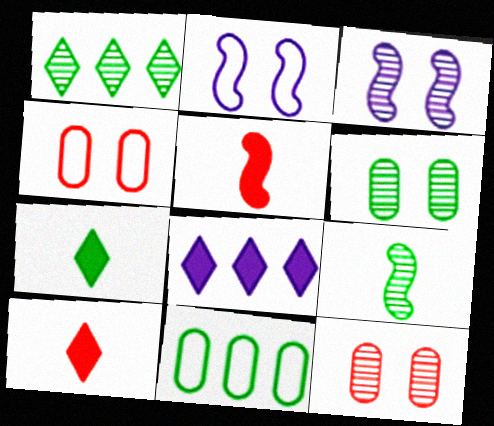[[1, 6, 9], 
[3, 10, 11], 
[4, 8, 9]]